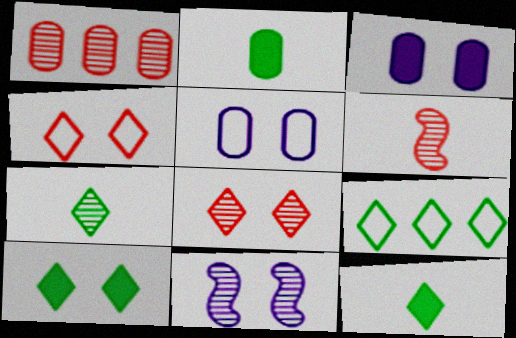[[1, 2, 5], 
[1, 6, 8], 
[1, 7, 11], 
[3, 6, 9], 
[7, 9, 10]]